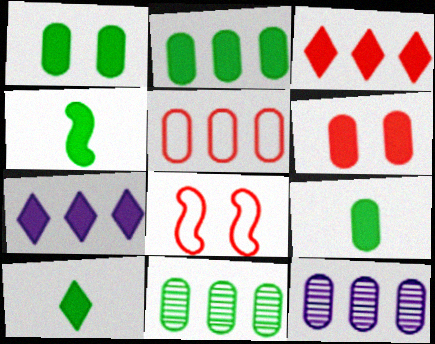[[1, 2, 9], 
[2, 5, 12], 
[4, 6, 7], 
[4, 9, 10], 
[8, 10, 12]]